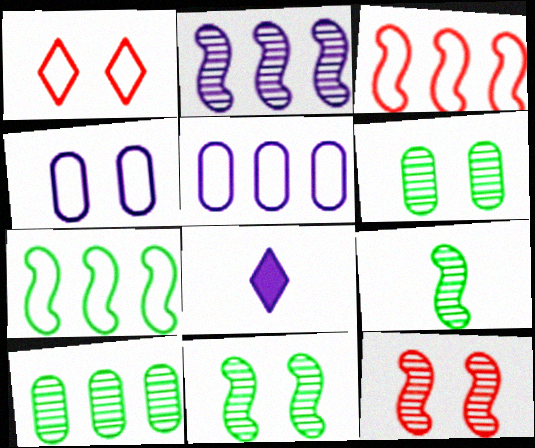[[2, 4, 8], 
[2, 9, 12], 
[3, 6, 8]]